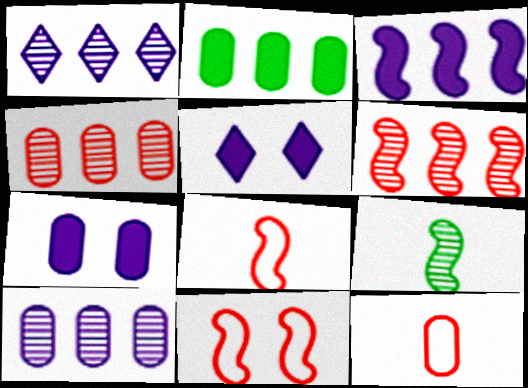[[3, 9, 11]]